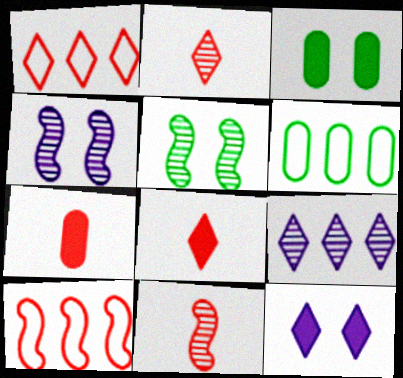[[4, 6, 8], 
[6, 11, 12]]